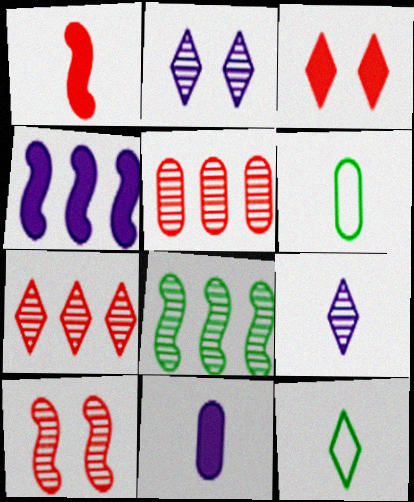[[1, 6, 9]]